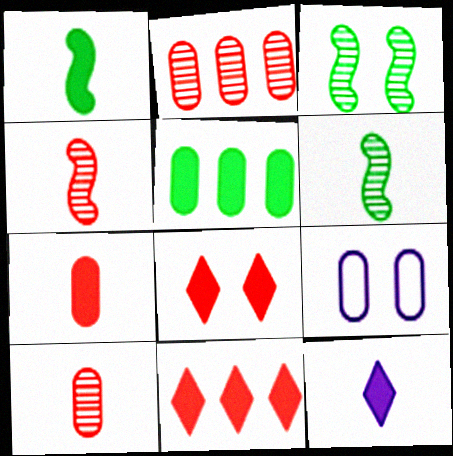[[1, 7, 12], 
[3, 8, 9], 
[5, 9, 10], 
[6, 9, 11]]